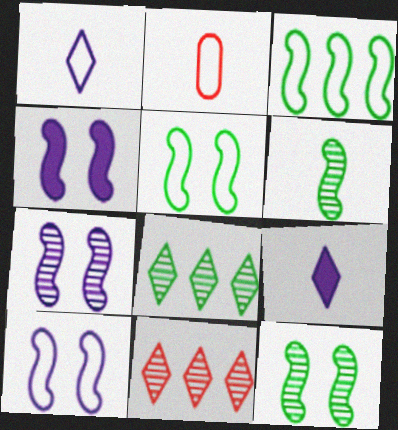[[2, 4, 8], 
[2, 6, 9], 
[4, 7, 10]]